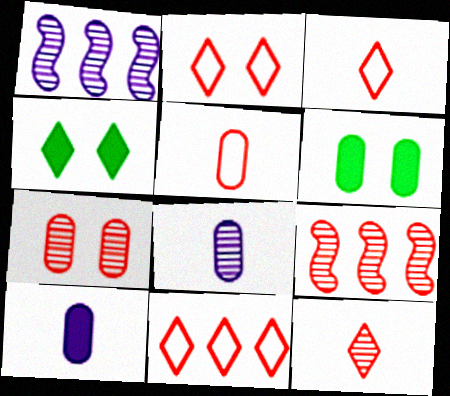[[1, 3, 6], 
[1, 4, 5], 
[2, 3, 11], 
[7, 9, 12]]